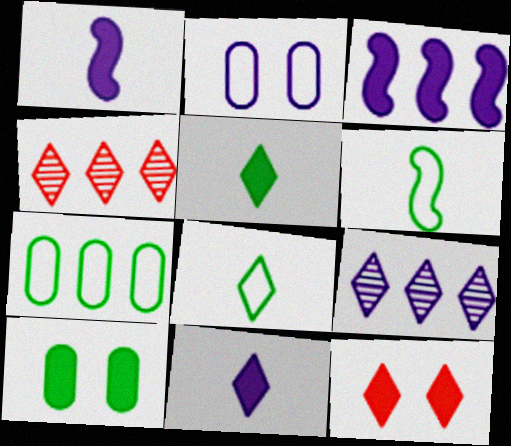[[1, 2, 9], 
[3, 4, 7], 
[8, 9, 12]]